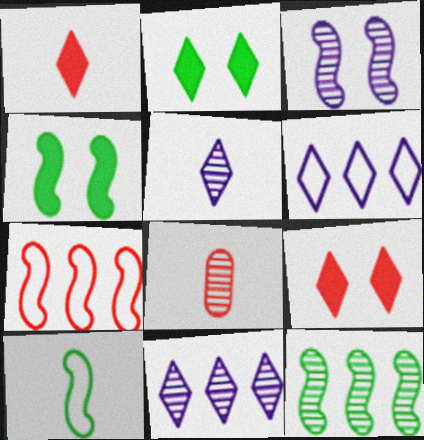[[4, 6, 8], 
[4, 10, 12], 
[7, 8, 9]]